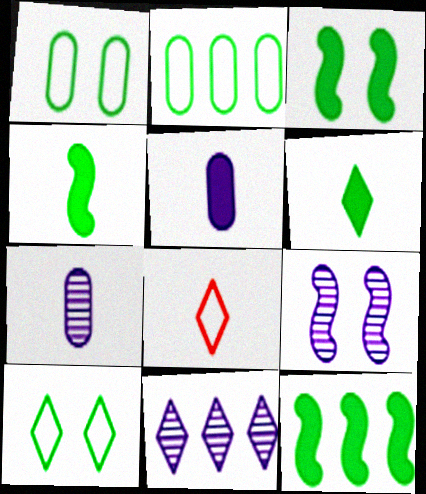[[3, 4, 12], 
[4, 7, 8], 
[7, 9, 11]]